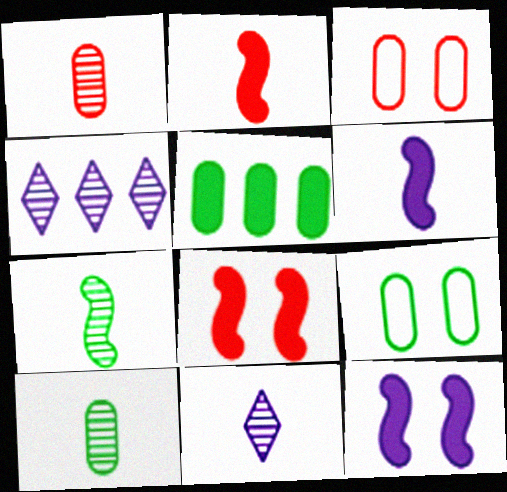[[1, 7, 11], 
[2, 4, 9], 
[5, 9, 10]]